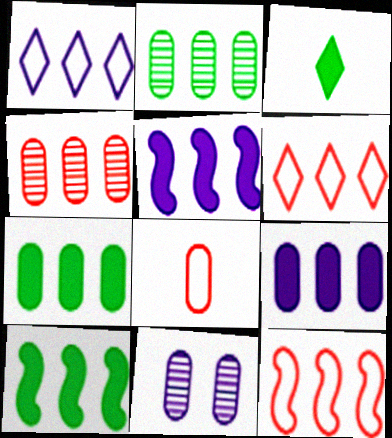[[1, 4, 10], 
[2, 5, 6], 
[3, 11, 12], 
[7, 8, 11]]